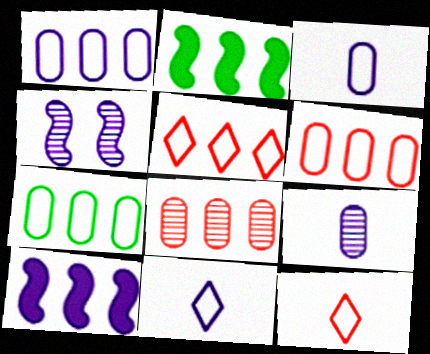[[1, 6, 7]]